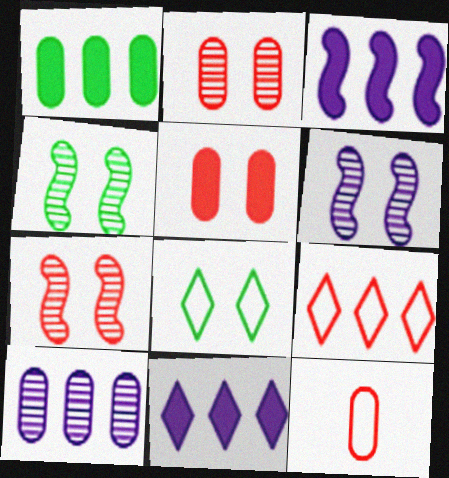[[4, 6, 7], 
[4, 11, 12], 
[5, 6, 8]]